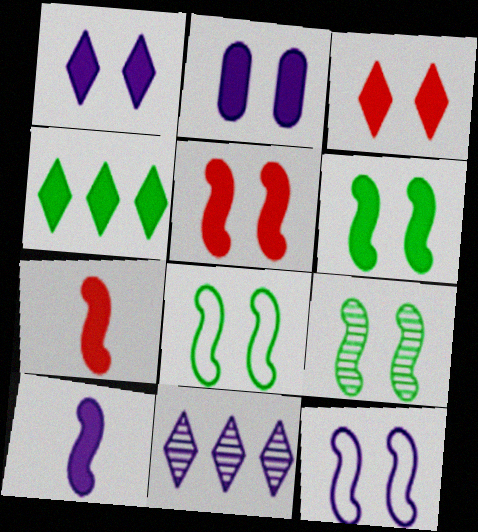[[2, 3, 6], 
[2, 4, 7], 
[5, 9, 12], 
[6, 8, 9]]